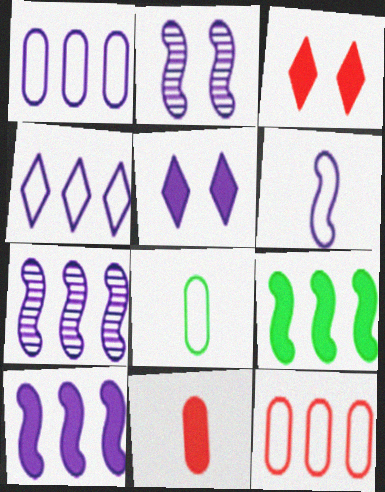[[2, 6, 10], 
[3, 7, 8], 
[5, 9, 11]]